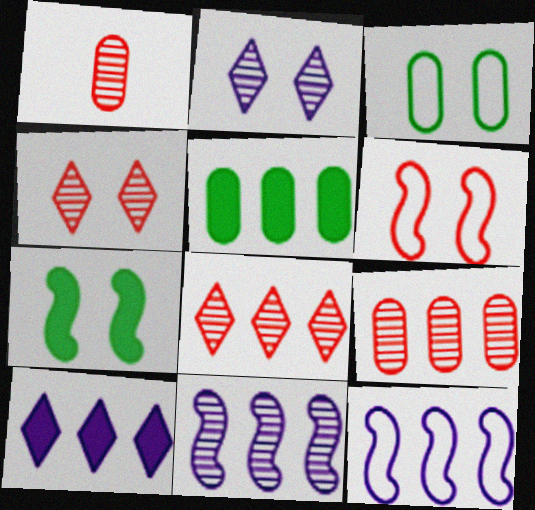[[5, 8, 12]]